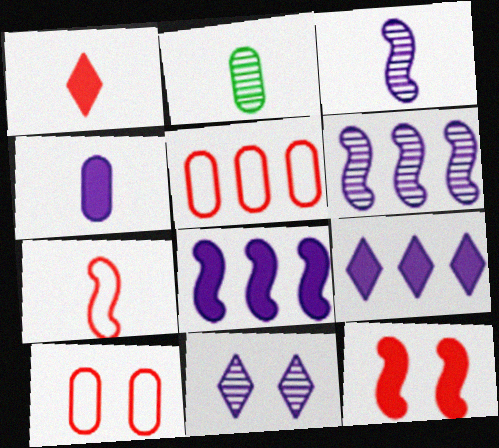[]